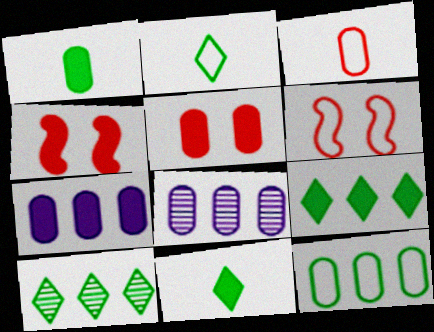[[1, 5, 7], 
[2, 4, 8], 
[4, 7, 11], 
[6, 8, 11]]